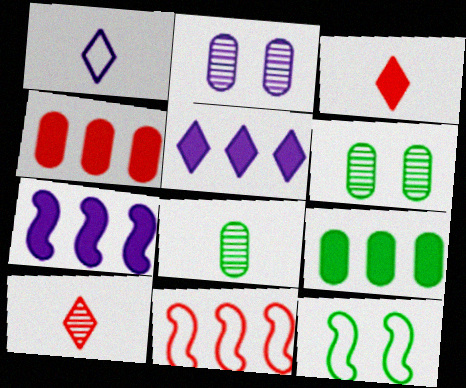[[1, 2, 7]]